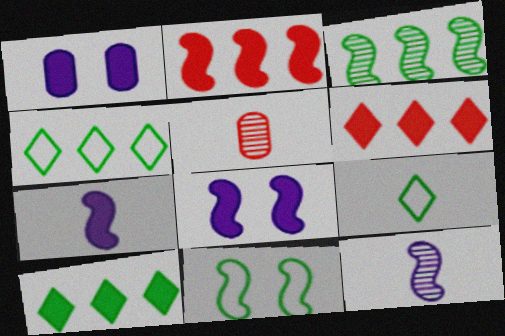[[2, 11, 12], 
[4, 5, 8], 
[5, 7, 9]]